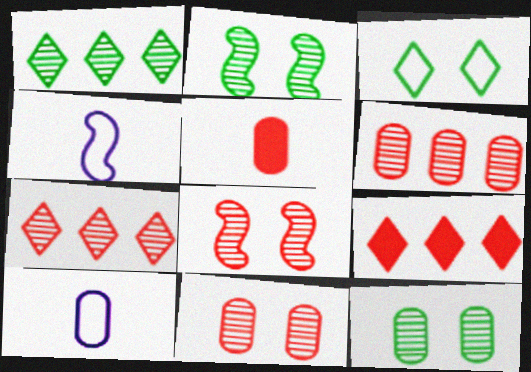[[2, 9, 10], 
[4, 9, 12]]